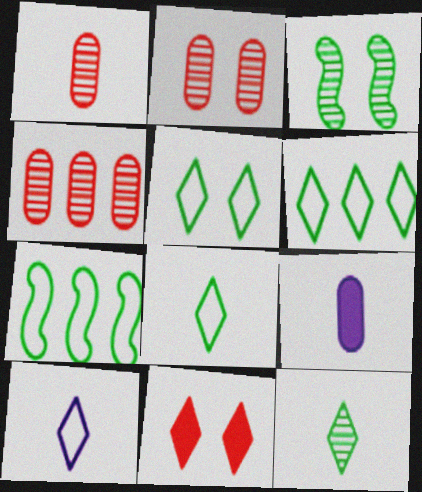[[1, 2, 4], 
[5, 6, 8]]